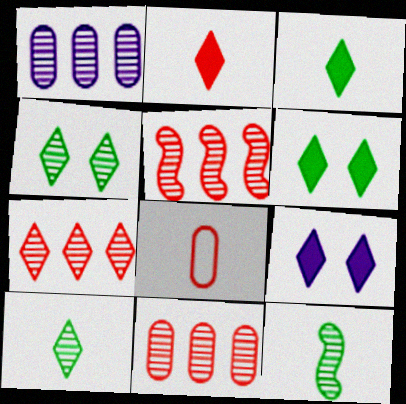[[5, 7, 11]]